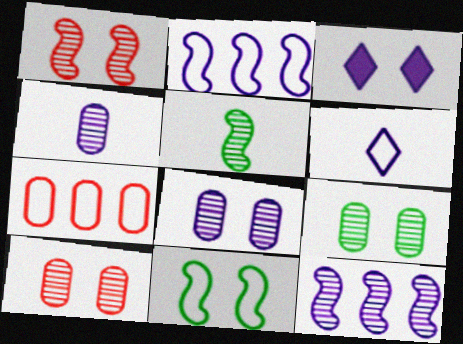[[1, 5, 12], 
[2, 3, 4], 
[3, 5, 7], 
[3, 10, 11], 
[6, 7, 11], 
[8, 9, 10]]